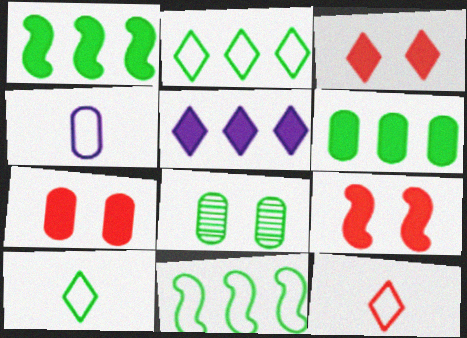[[1, 8, 10], 
[3, 7, 9]]